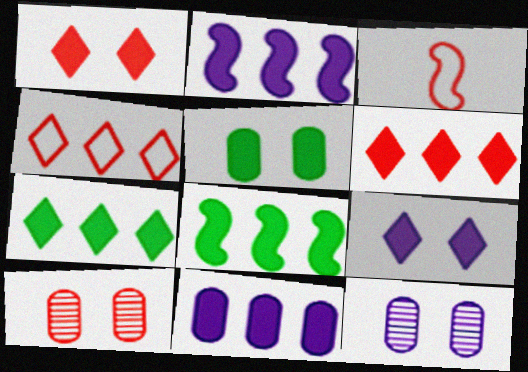[[3, 6, 10], 
[3, 7, 12], 
[6, 8, 11]]